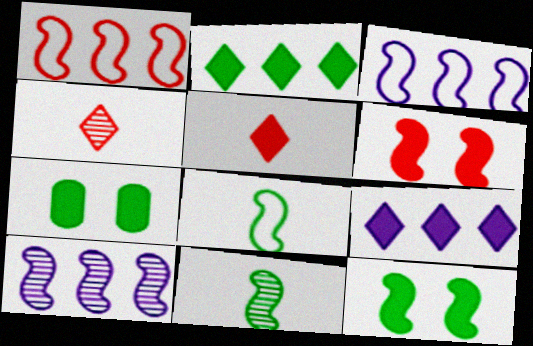[[3, 4, 7], 
[3, 6, 11], 
[6, 8, 10]]